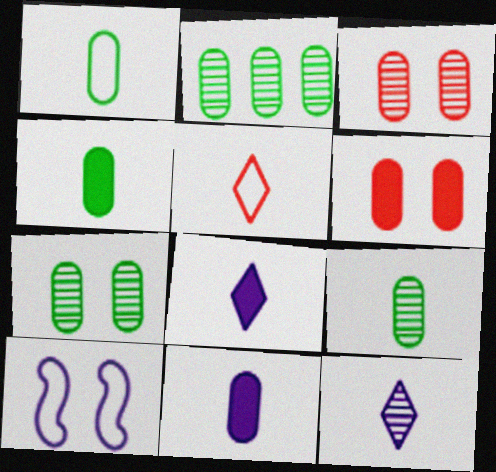[[1, 4, 9], 
[2, 7, 9]]